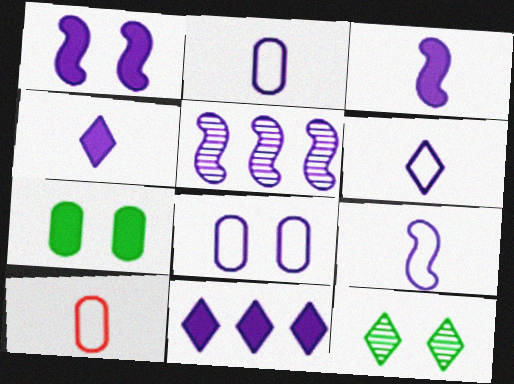[[1, 5, 9], 
[2, 6, 9], 
[4, 5, 8]]